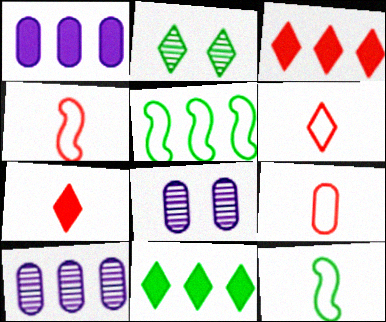[[1, 2, 4], 
[3, 5, 10], 
[3, 8, 12], 
[4, 6, 9], 
[4, 8, 11], 
[5, 7, 8]]